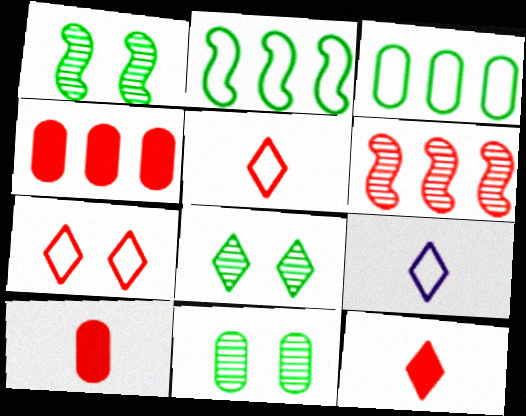[[1, 4, 9], 
[1, 8, 11], 
[6, 7, 10]]